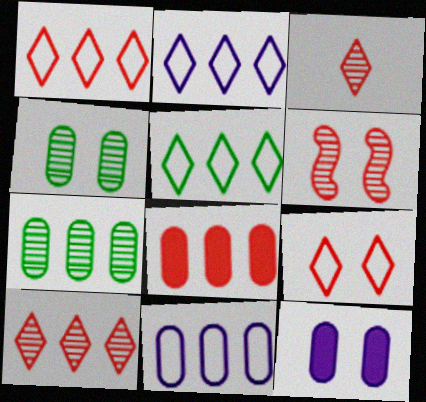[[1, 2, 5], 
[7, 8, 11]]